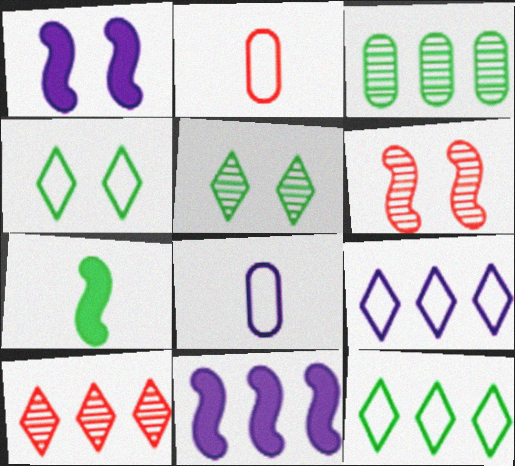[[2, 5, 11], 
[3, 4, 7]]